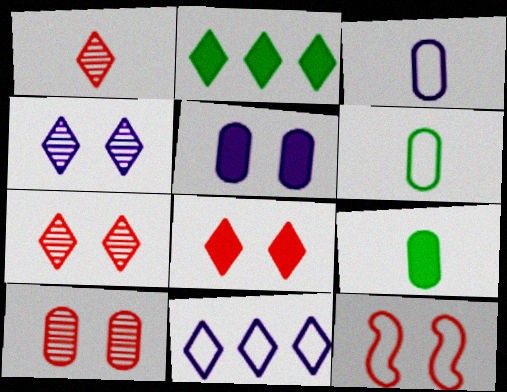[[6, 11, 12], 
[8, 10, 12]]